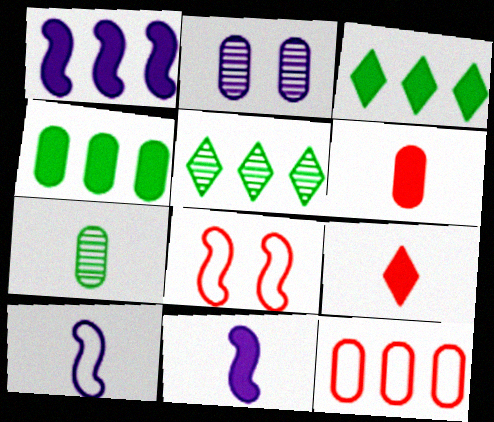[[1, 5, 12], 
[7, 9, 10]]